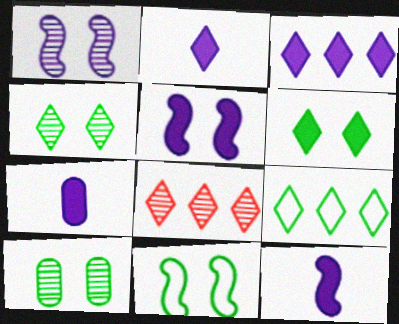[[2, 7, 12], 
[3, 5, 7], 
[3, 8, 9], 
[6, 10, 11], 
[7, 8, 11]]